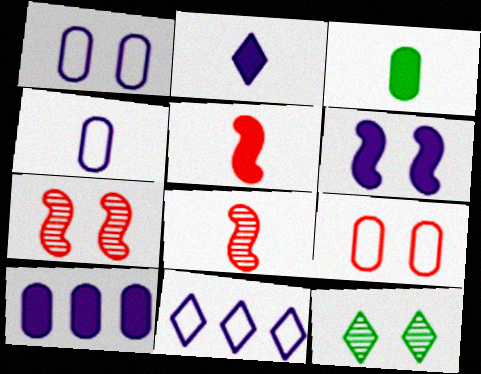[[2, 3, 5], 
[2, 6, 10], 
[3, 7, 11], 
[6, 9, 12]]